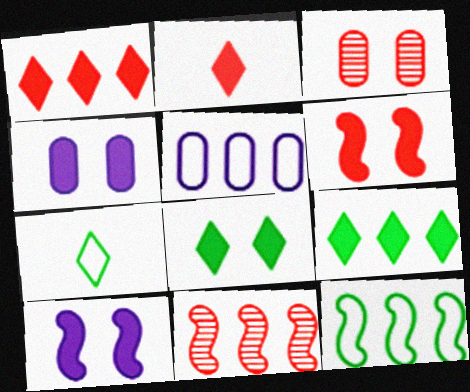[[4, 6, 8], 
[4, 7, 11], 
[5, 9, 11]]